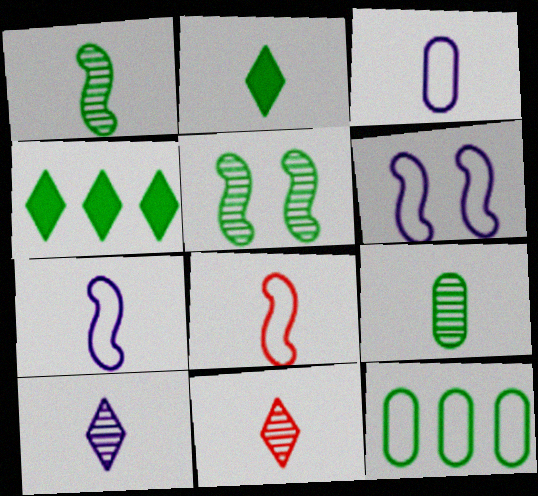[[2, 5, 12]]